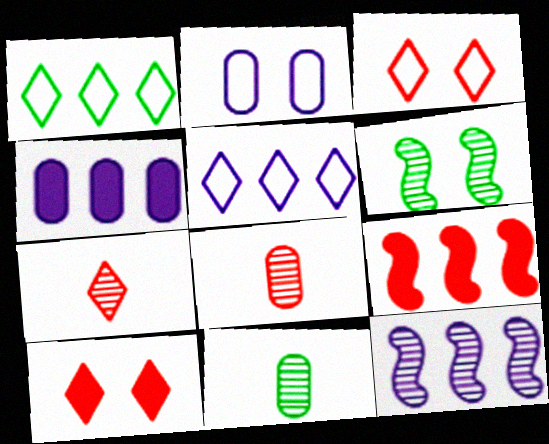[[2, 6, 10], 
[3, 8, 9], 
[4, 5, 12]]